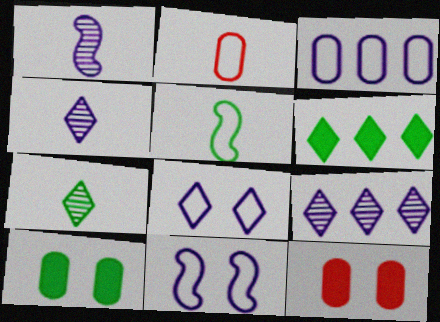[[5, 9, 12]]